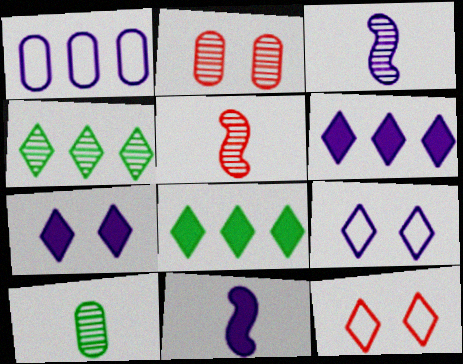[[1, 3, 7], 
[2, 3, 4]]